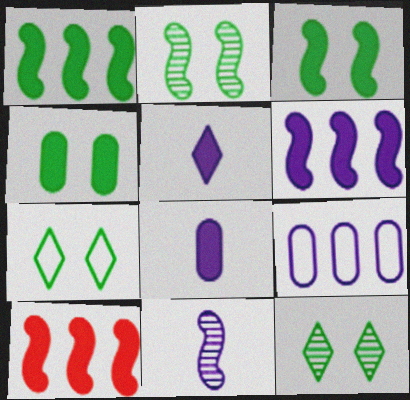[[1, 6, 10], 
[2, 4, 7], 
[4, 5, 10]]